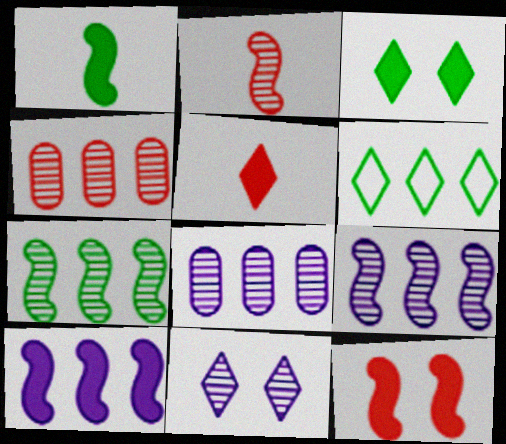[[1, 10, 12], 
[4, 6, 10], 
[5, 6, 11]]